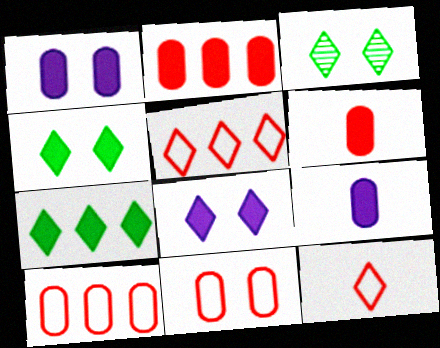[]